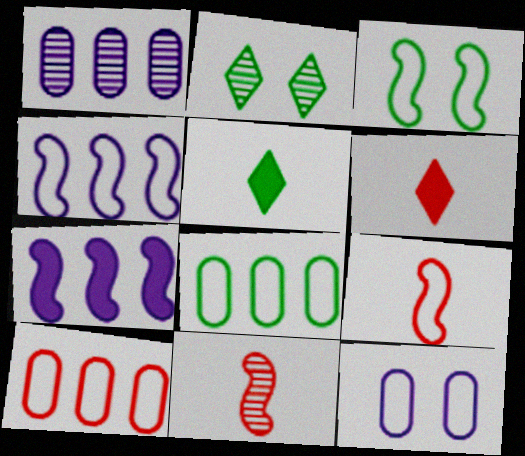[[1, 2, 11], 
[1, 3, 6], 
[3, 4, 9], 
[3, 7, 11]]